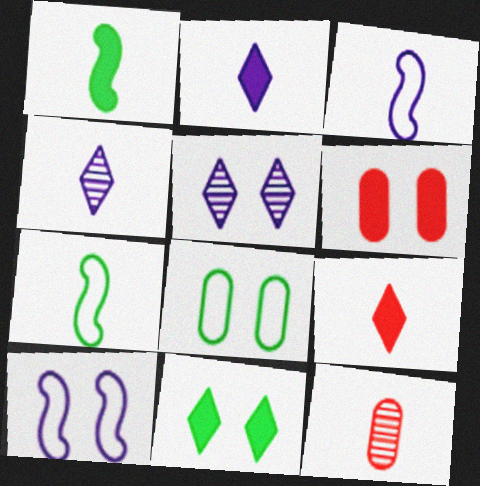[[2, 7, 12]]